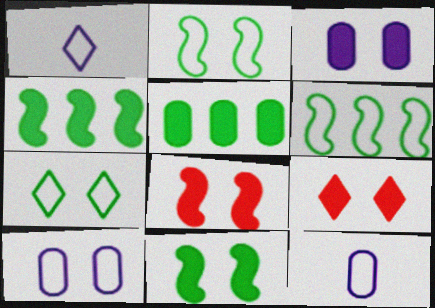[[3, 9, 11]]